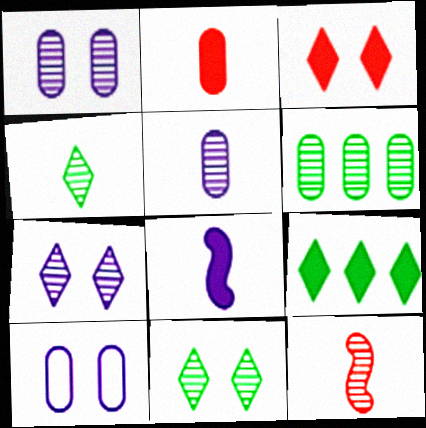[[2, 6, 10], 
[4, 5, 12], 
[6, 7, 12], 
[9, 10, 12]]